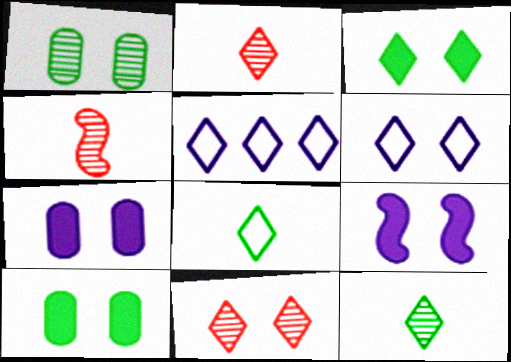[[2, 3, 5], 
[3, 6, 11], 
[4, 5, 10]]